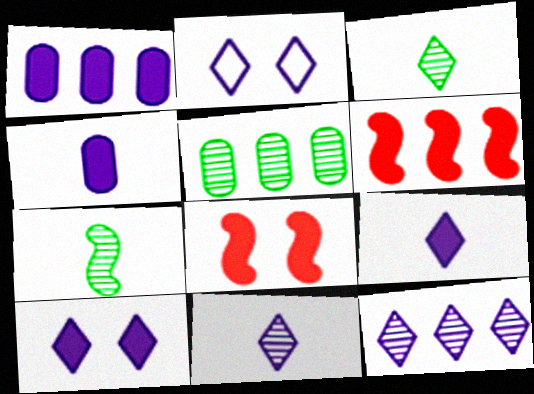[[2, 9, 12]]